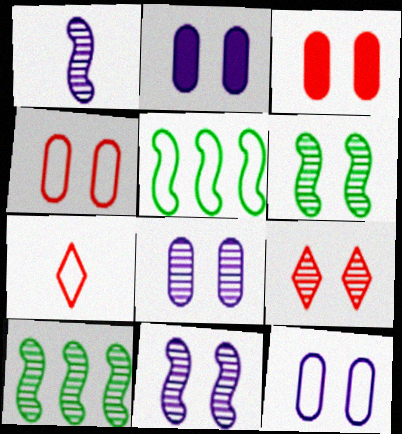[[2, 7, 10], 
[2, 8, 12], 
[5, 7, 12], 
[6, 8, 9]]